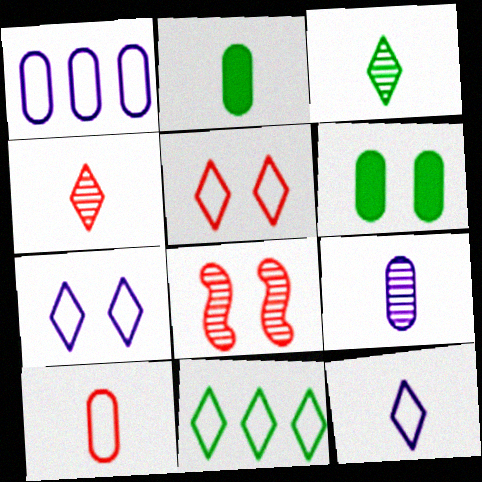[[2, 9, 10], 
[5, 11, 12], 
[6, 7, 8]]